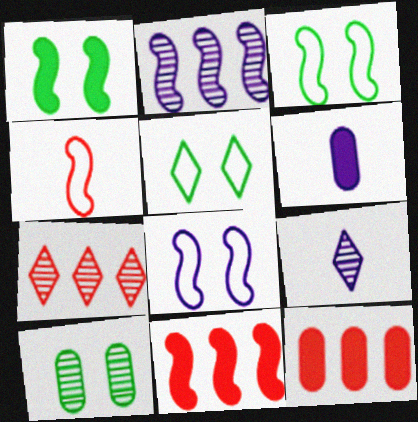[[1, 2, 4], 
[1, 5, 10], 
[3, 6, 7], 
[3, 9, 12]]